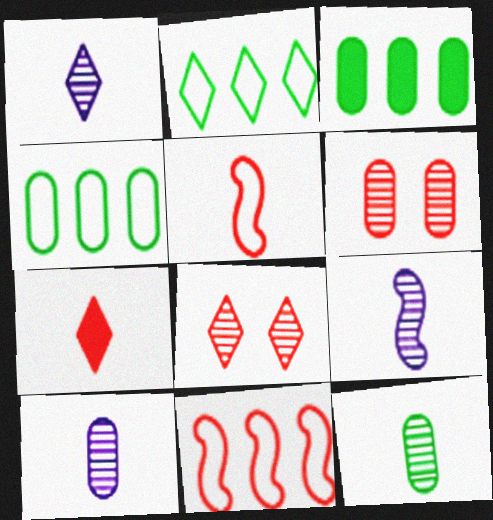[[1, 9, 10], 
[6, 7, 11]]